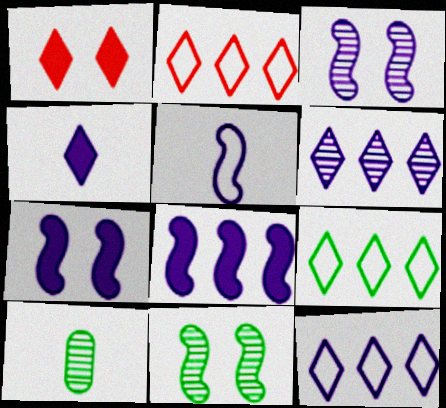[[2, 7, 10], 
[2, 9, 12], 
[3, 5, 8]]